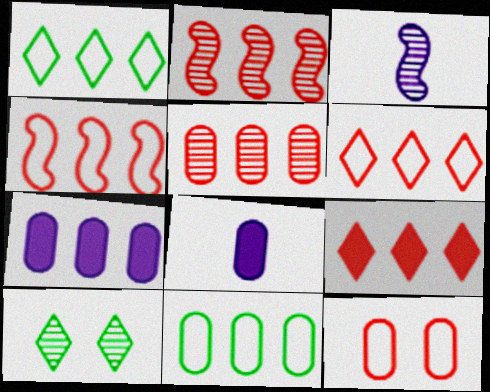[[1, 2, 7], 
[3, 5, 10], 
[4, 5, 9], 
[4, 8, 10], 
[5, 7, 11]]